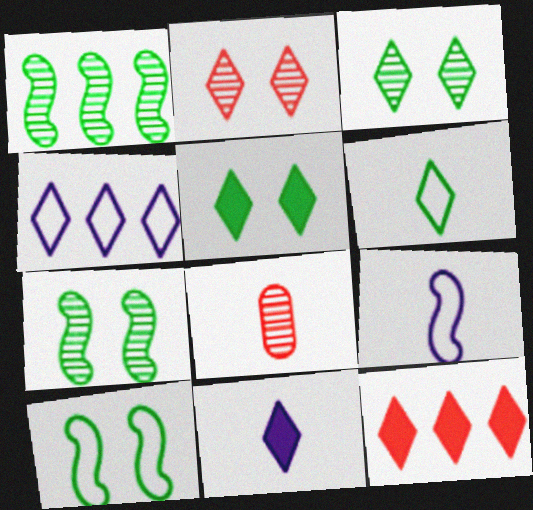[[5, 11, 12]]